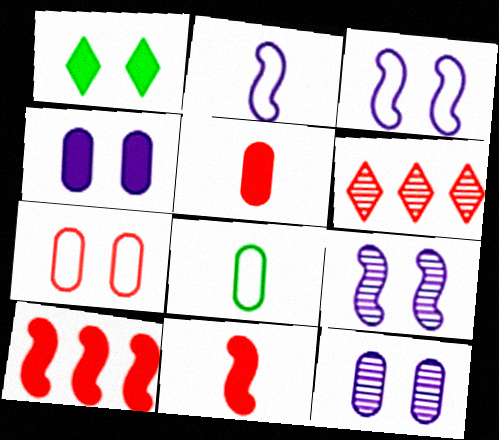[[1, 7, 9], 
[6, 7, 11]]